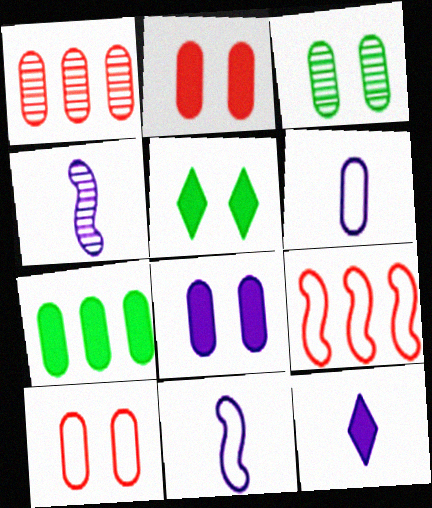[[1, 5, 11], 
[3, 8, 10], 
[3, 9, 12], 
[4, 6, 12]]